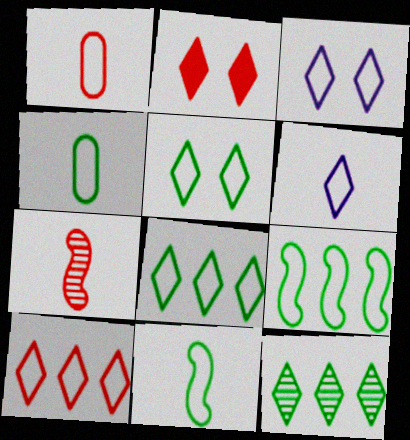[[1, 3, 9], 
[1, 6, 11], 
[2, 6, 12], 
[4, 5, 9], 
[5, 6, 10]]